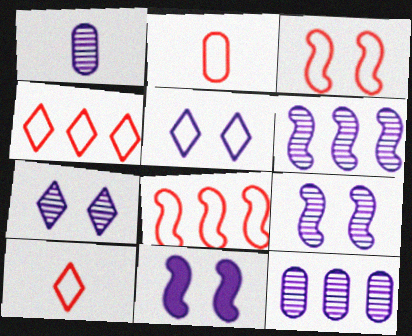[[1, 6, 7], 
[2, 3, 4]]